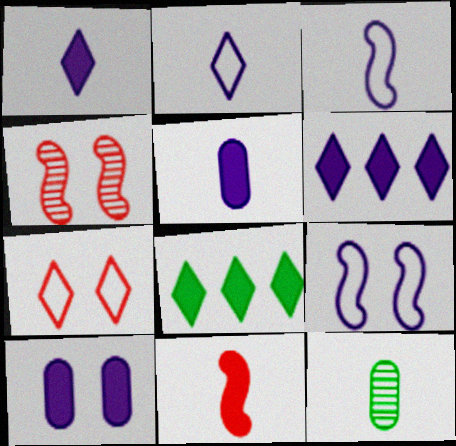[[2, 11, 12], 
[8, 10, 11]]